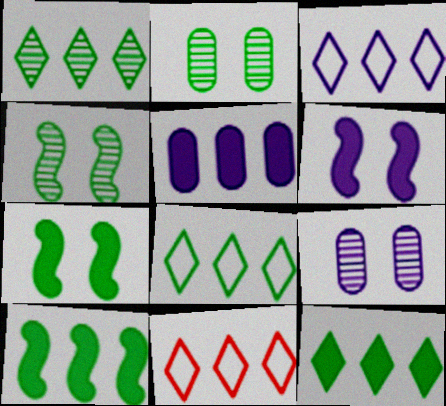[[1, 8, 12], 
[3, 8, 11]]